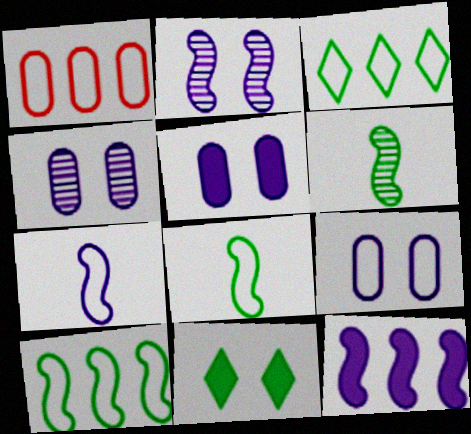[[2, 7, 12], 
[4, 5, 9]]